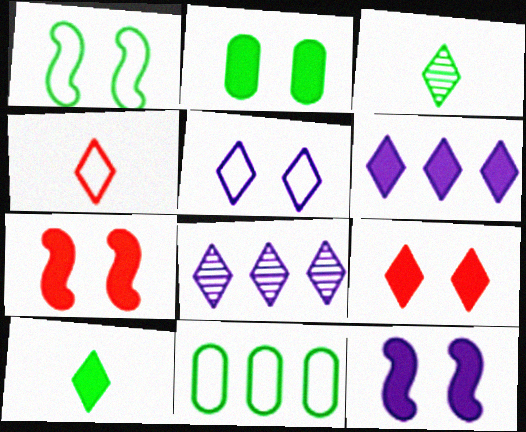[[2, 9, 12], 
[6, 9, 10]]